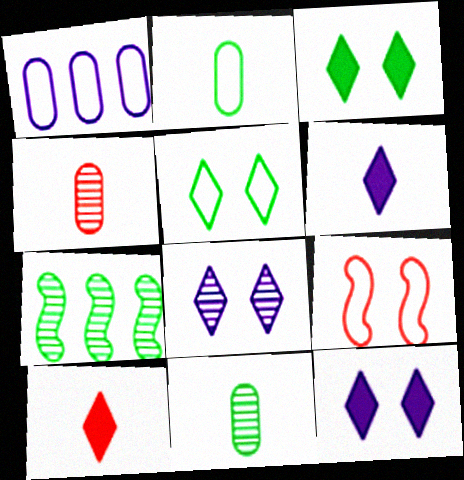[[2, 3, 7], 
[4, 7, 8]]